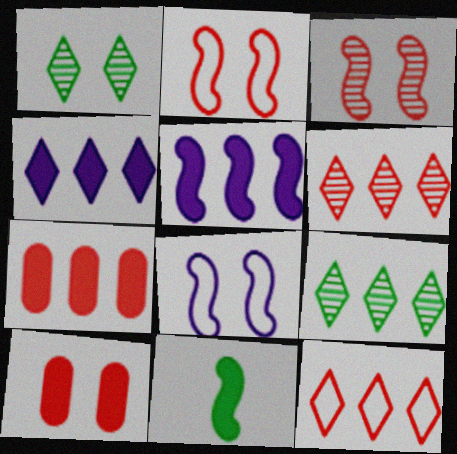[[1, 8, 10], 
[4, 9, 12], 
[4, 10, 11]]